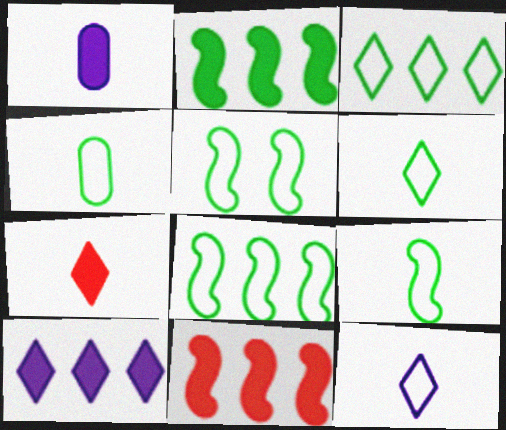[[3, 4, 5], 
[4, 6, 9], 
[5, 8, 9]]